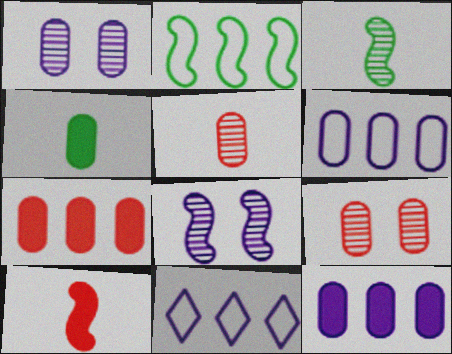[[2, 8, 10], 
[4, 6, 9]]